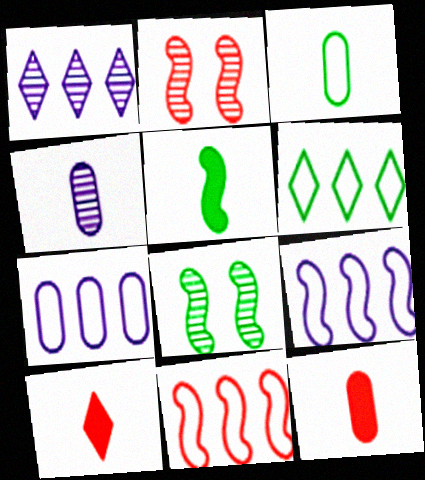[[2, 5, 9], 
[3, 4, 12], 
[6, 7, 11], 
[7, 8, 10]]